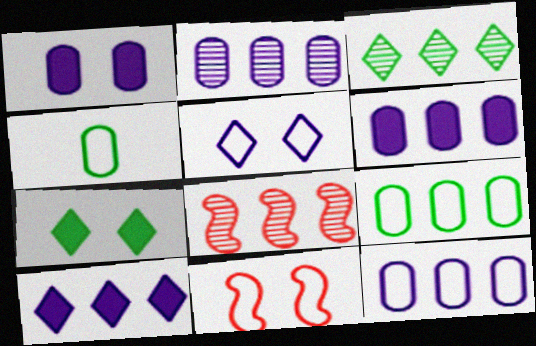[[2, 3, 8], 
[2, 6, 12], 
[8, 9, 10]]